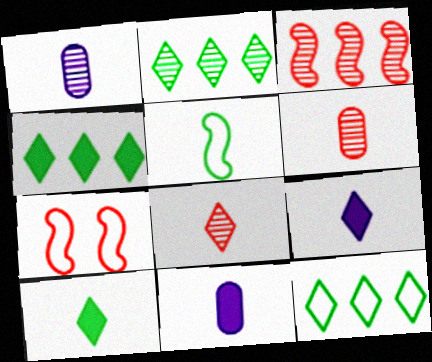[[1, 4, 7], 
[2, 4, 12], 
[2, 7, 11], 
[5, 6, 9], 
[5, 8, 11]]